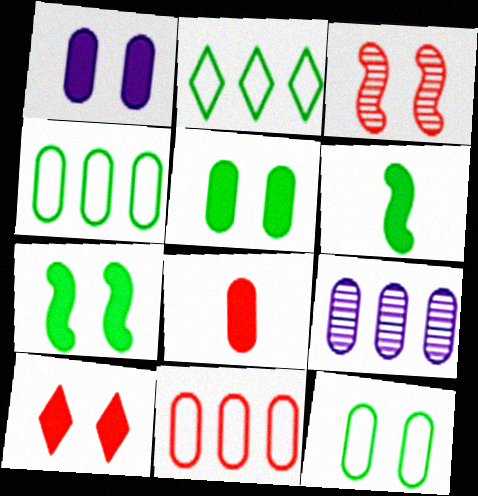[[1, 7, 10], 
[8, 9, 12]]